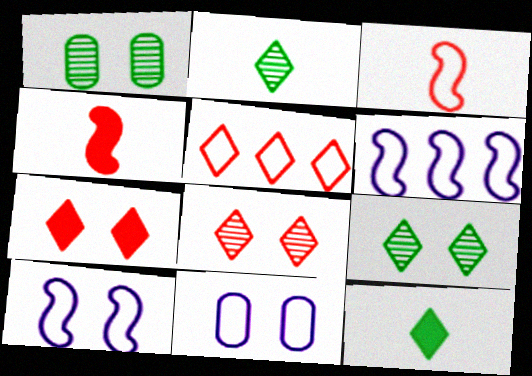[[1, 7, 10]]